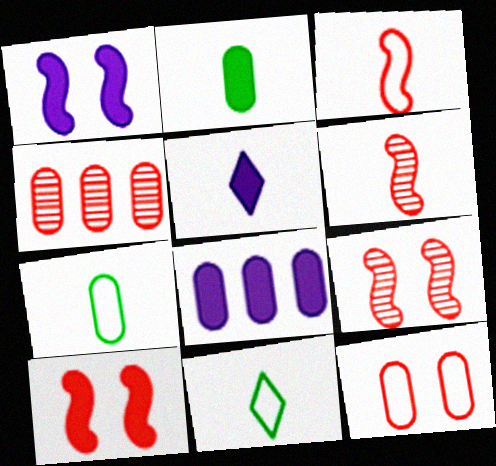[[1, 4, 11], 
[1, 5, 8], 
[5, 6, 7], 
[8, 9, 11]]